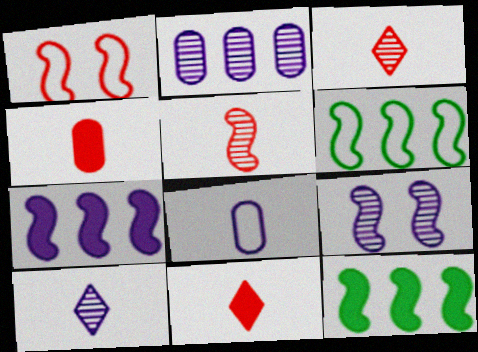[[2, 9, 10]]